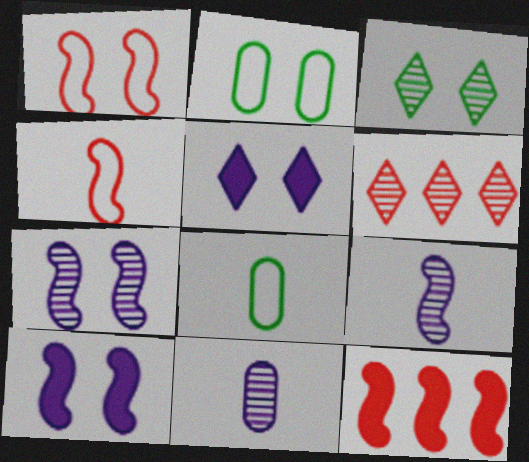[[6, 8, 10]]